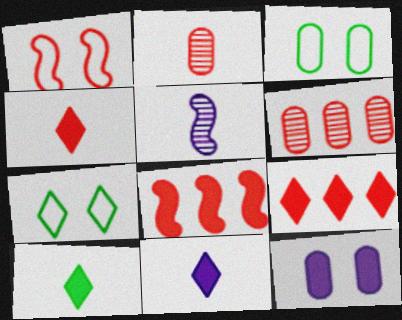[[1, 2, 9], 
[1, 4, 6], 
[3, 5, 9], 
[4, 10, 11], 
[8, 10, 12]]